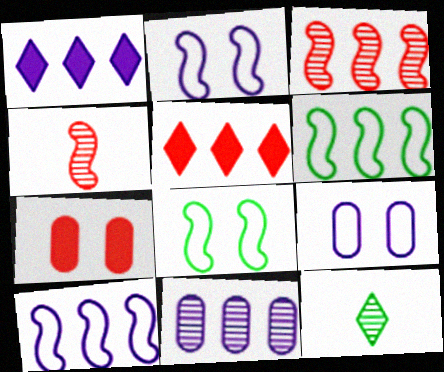[[1, 10, 11], 
[5, 6, 11], 
[7, 10, 12]]